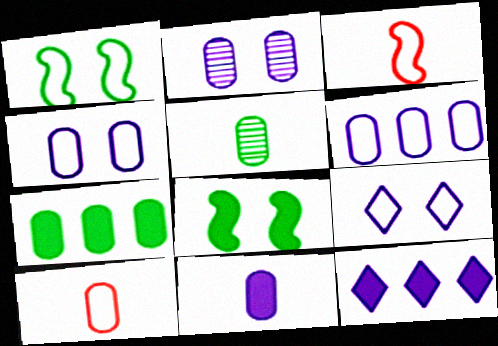[[2, 6, 11], 
[2, 7, 10], 
[5, 10, 11]]